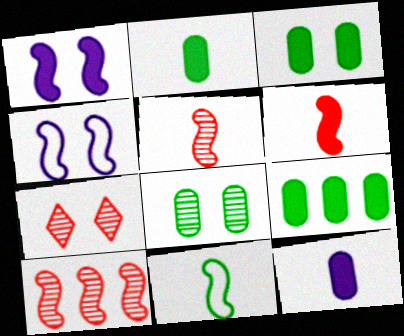[[1, 10, 11], 
[2, 3, 9], 
[3, 4, 7]]